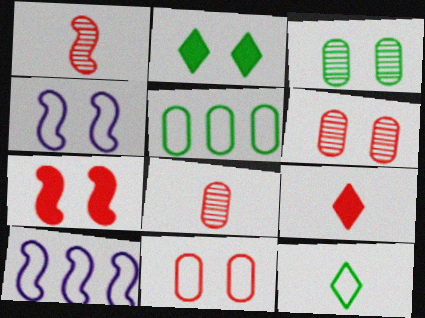[[2, 4, 6], 
[2, 8, 10], 
[3, 9, 10], 
[10, 11, 12]]